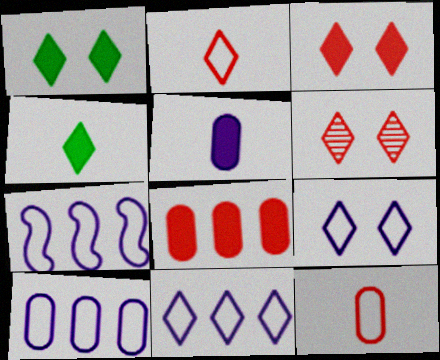[[1, 6, 9], 
[4, 6, 11], 
[7, 10, 11]]